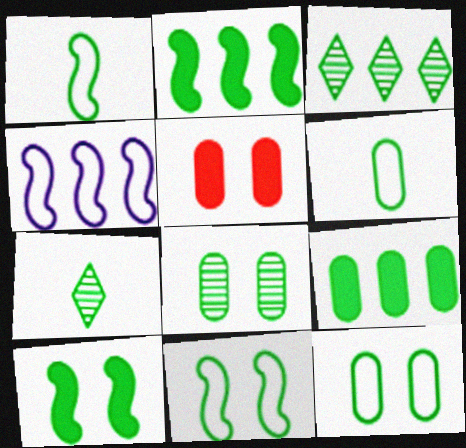[[2, 7, 12], 
[3, 6, 10], 
[4, 5, 7], 
[6, 8, 9], 
[7, 9, 11]]